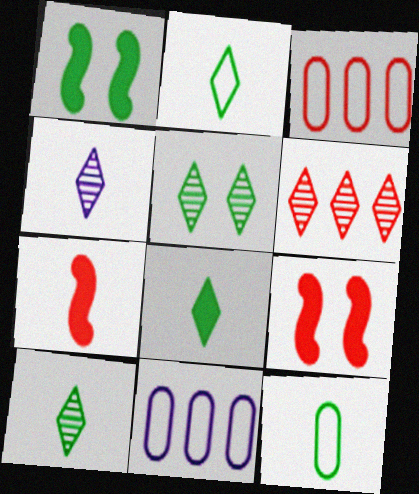[[1, 3, 4], 
[2, 8, 10], 
[4, 5, 6], 
[4, 7, 12], 
[5, 7, 11], 
[9, 10, 11]]